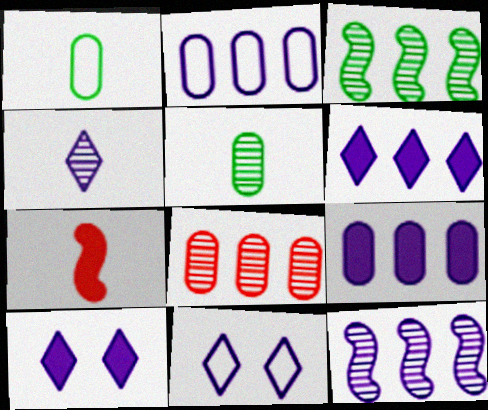[[1, 4, 7], 
[2, 6, 12], 
[4, 6, 11]]